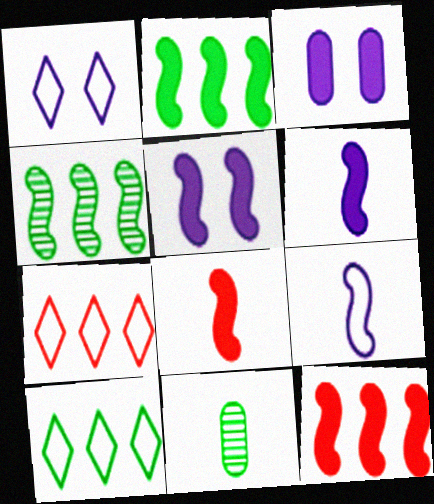[[1, 11, 12], 
[2, 5, 8], 
[5, 7, 11]]